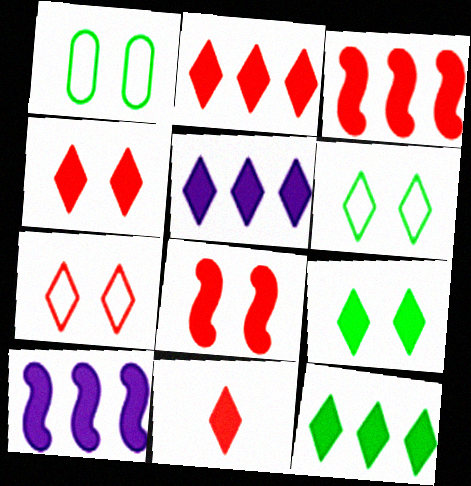[[2, 4, 11], 
[2, 5, 12], 
[5, 9, 11]]